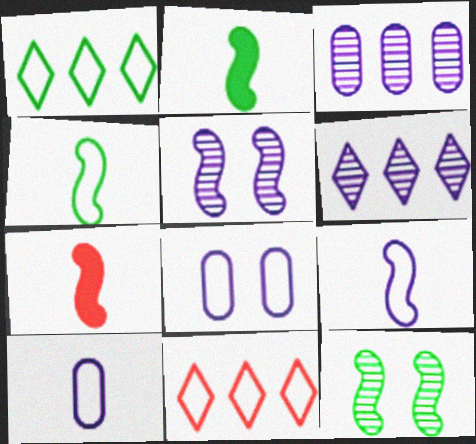[[4, 8, 11]]